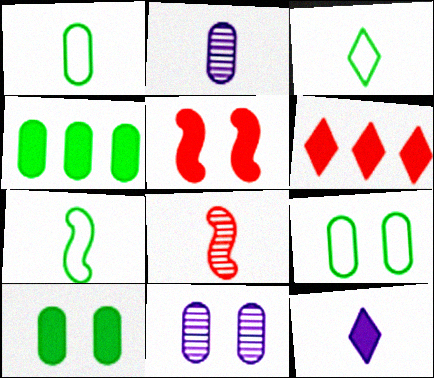[[1, 3, 7], 
[1, 8, 12], 
[4, 5, 12], 
[6, 7, 11]]